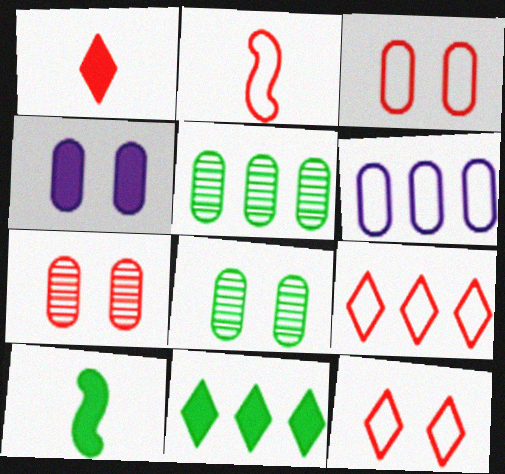[[2, 3, 9], 
[3, 4, 8]]